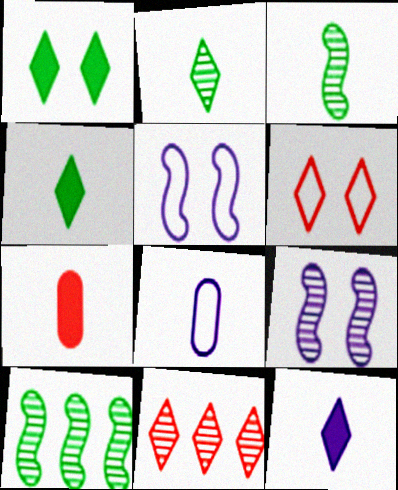[]